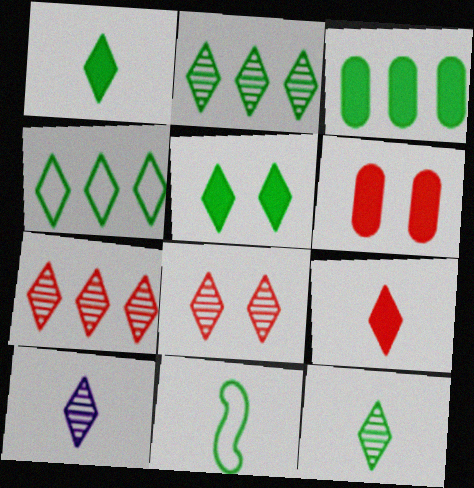[[2, 8, 10], 
[4, 5, 12]]